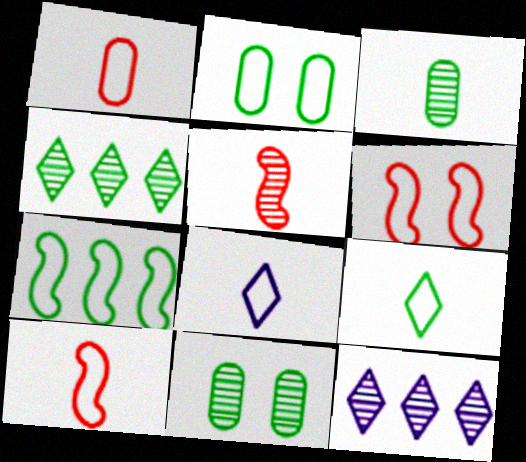[[2, 7, 9], 
[5, 11, 12]]